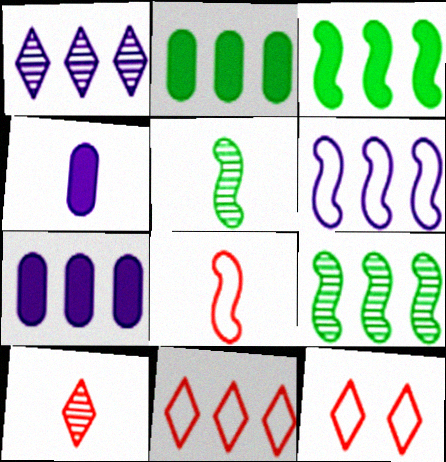[[1, 6, 7], 
[4, 9, 12], 
[5, 7, 12], 
[7, 9, 11]]